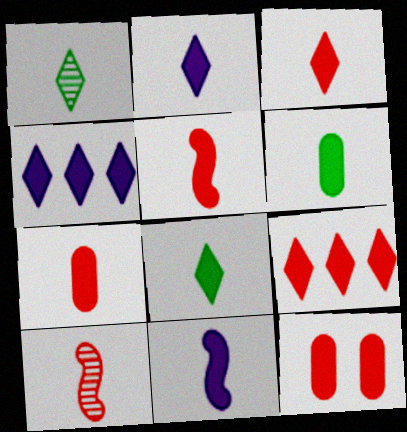[[2, 3, 8], 
[2, 5, 6], 
[3, 5, 7], 
[3, 6, 11], 
[5, 9, 12], 
[7, 8, 11]]